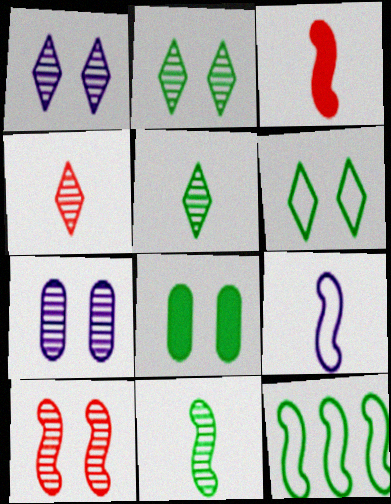[[2, 7, 10], 
[3, 9, 11], 
[5, 8, 12]]